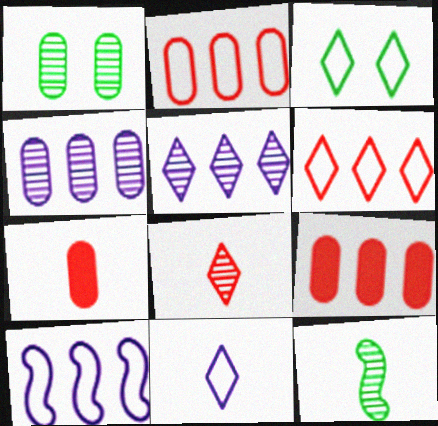[[3, 6, 11], 
[7, 11, 12]]